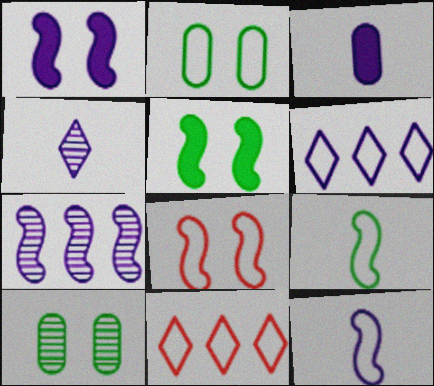[[1, 7, 12], 
[2, 11, 12], 
[3, 4, 12]]